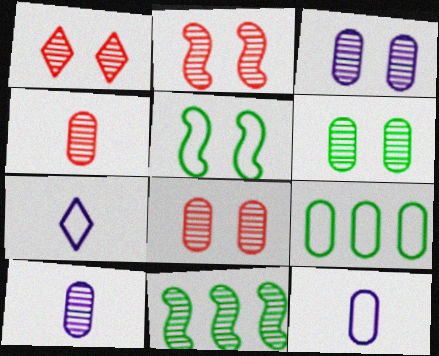[[1, 2, 8], 
[1, 10, 11], 
[3, 6, 8]]